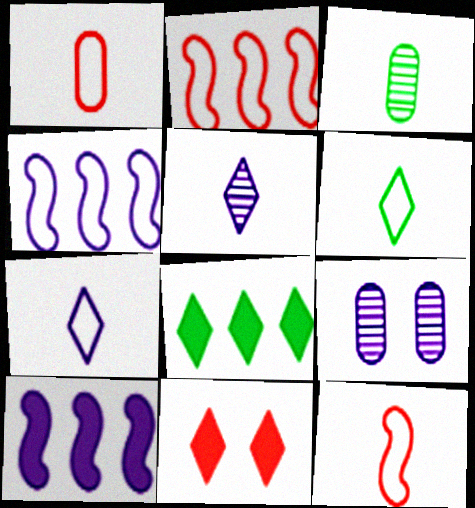[[3, 4, 11], 
[7, 9, 10], 
[8, 9, 12]]